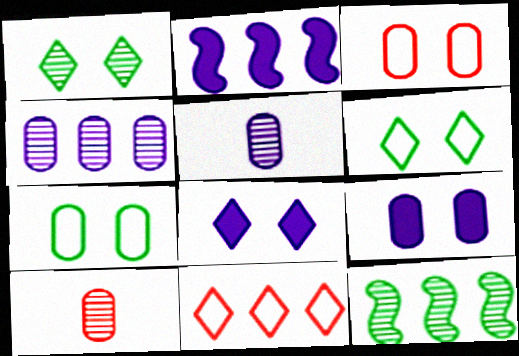[[2, 6, 10]]